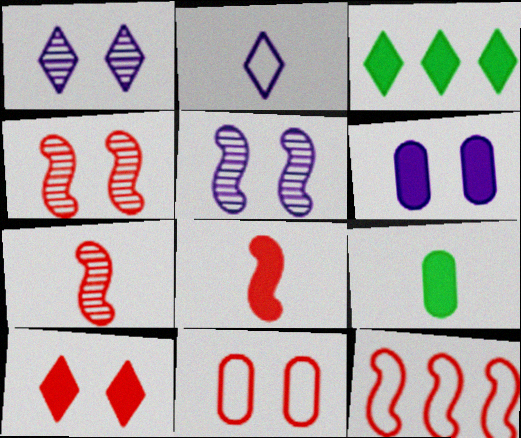[[1, 9, 12], 
[2, 7, 9], 
[3, 6, 8], 
[4, 8, 12], 
[4, 10, 11]]